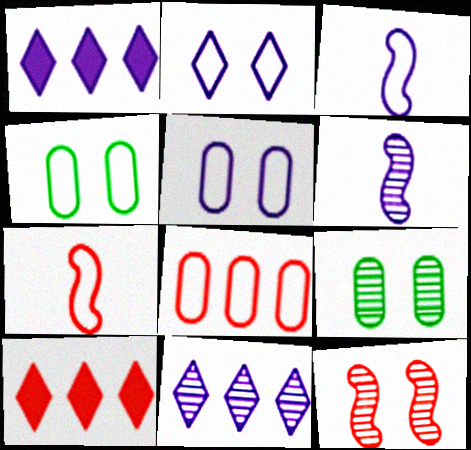[[1, 5, 6], 
[1, 7, 9], 
[3, 9, 10], 
[4, 6, 10]]